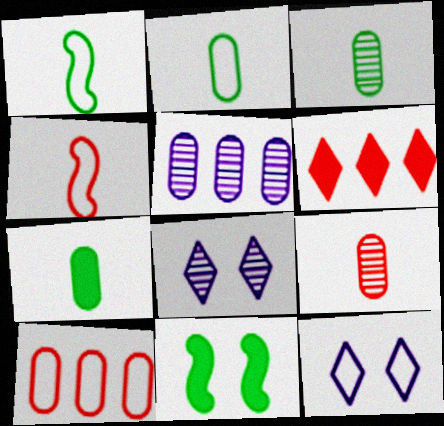[[1, 10, 12], 
[2, 3, 7]]